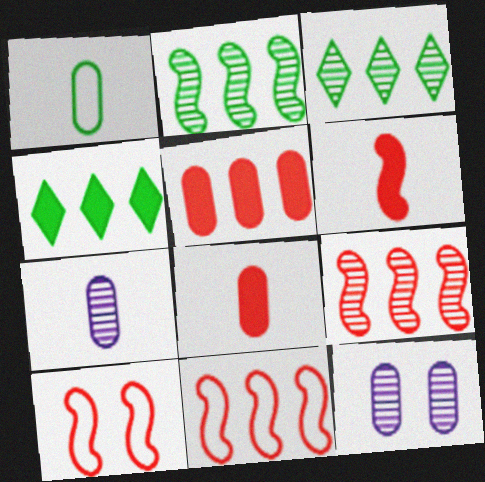[[1, 5, 12], 
[1, 7, 8], 
[4, 7, 10], 
[6, 9, 10]]